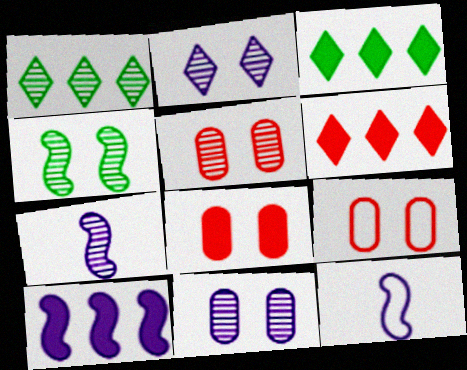[[1, 5, 7], 
[1, 8, 12], 
[2, 4, 5], 
[3, 5, 12], 
[3, 7, 9], 
[5, 8, 9]]